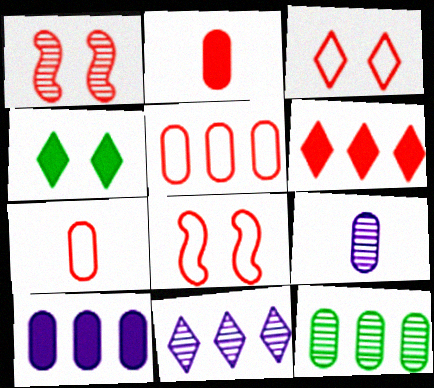[[1, 6, 7], 
[5, 10, 12]]